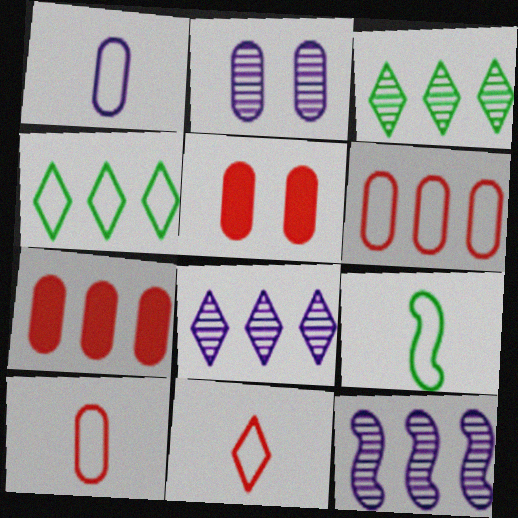[[1, 9, 11], 
[4, 7, 12], 
[5, 8, 9]]